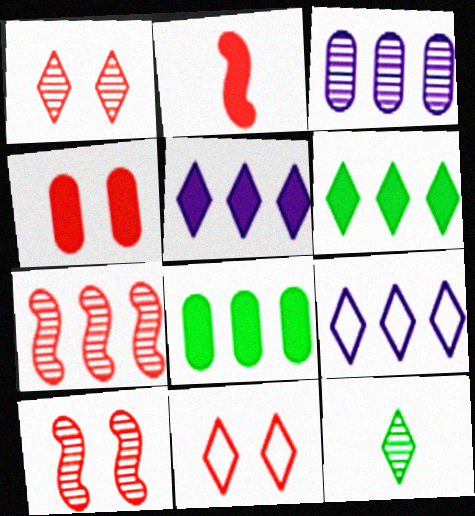[[3, 10, 12], 
[4, 10, 11], 
[5, 11, 12], 
[7, 8, 9]]